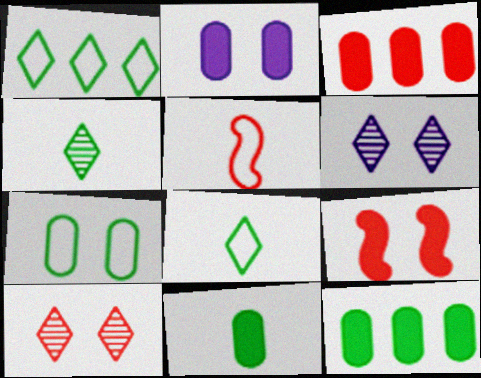[[2, 3, 11], 
[3, 5, 10], 
[5, 6, 12], 
[6, 7, 9]]